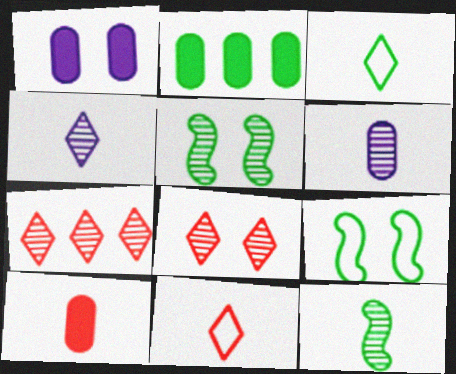[[1, 2, 10], 
[1, 8, 9], 
[2, 3, 5], 
[5, 6, 7]]